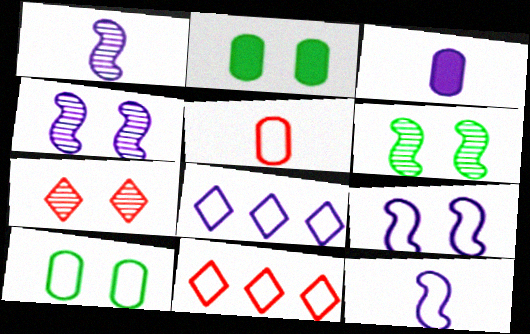[[1, 2, 11], 
[2, 7, 9], 
[3, 4, 8], 
[3, 6, 11], 
[10, 11, 12]]